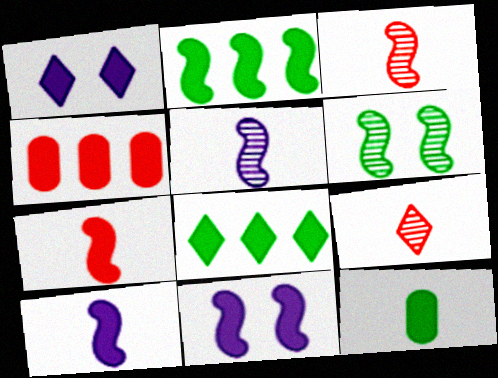[[2, 7, 11]]